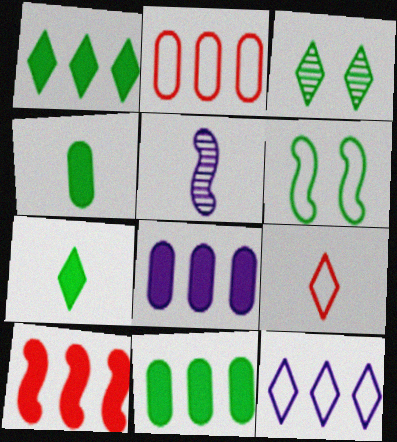[[1, 8, 10], 
[4, 5, 9], 
[5, 6, 10]]